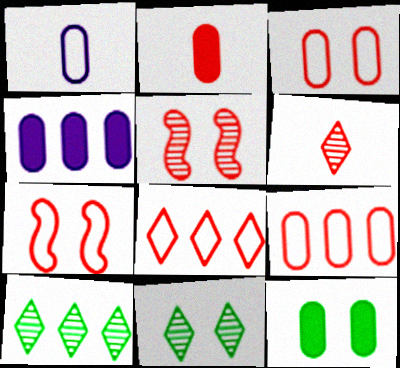[[2, 4, 12], 
[2, 5, 8]]